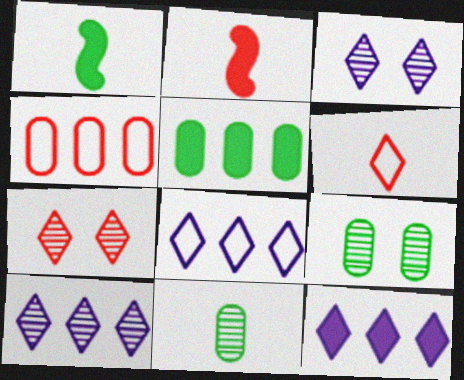[[1, 3, 4], 
[2, 4, 7], 
[2, 8, 9], 
[8, 10, 12]]